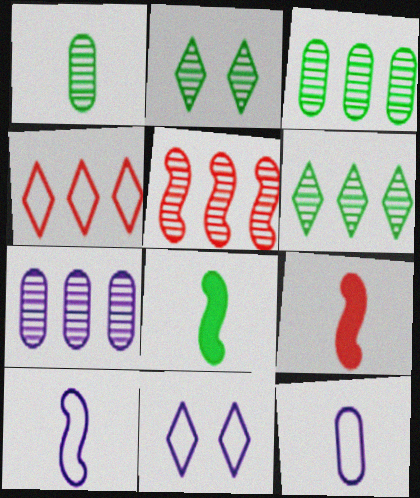[[3, 9, 11], 
[5, 6, 7]]